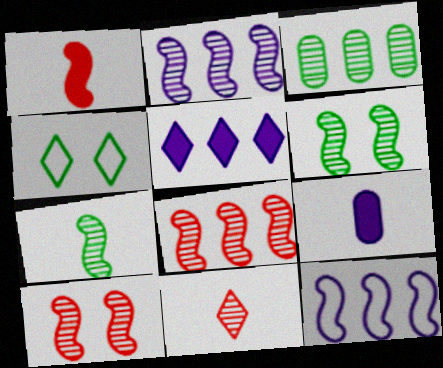[[1, 6, 12], 
[2, 7, 10], 
[4, 5, 11], 
[4, 8, 9]]